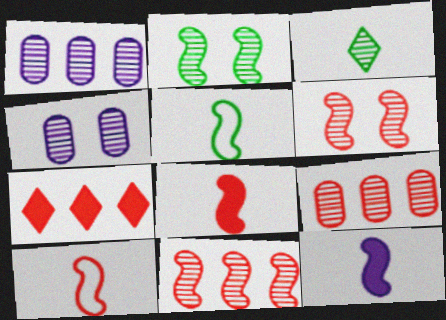[[1, 3, 6], 
[3, 4, 11], 
[4, 5, 7]]